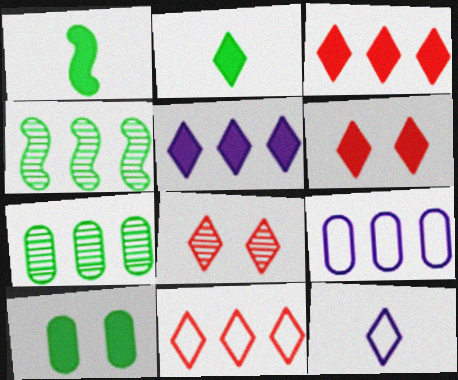[[1, 8, 9], 
[2, 5, 6], 
[3, 4, 9]]